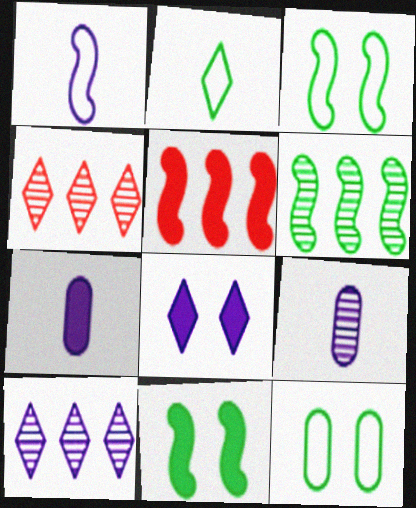[[2, 4, 8], 
[3, 4, 7]]